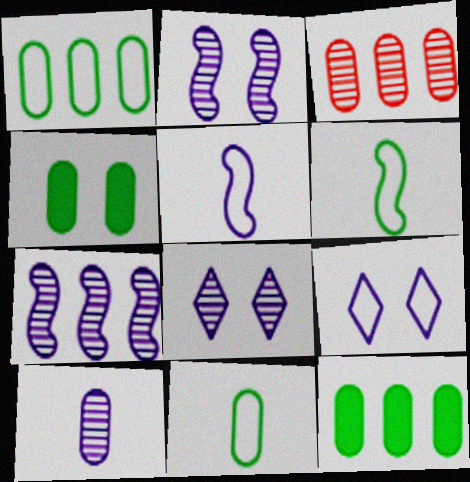[[7, 8, 10]]